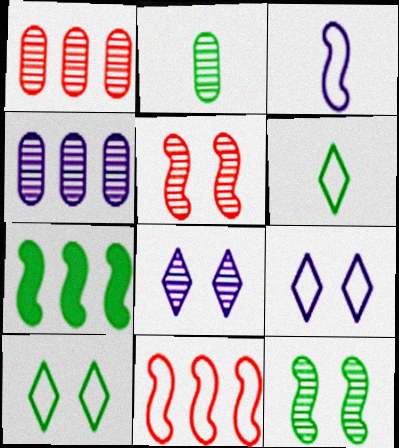[[2, 7, 10], 
[3, 5, 7]]